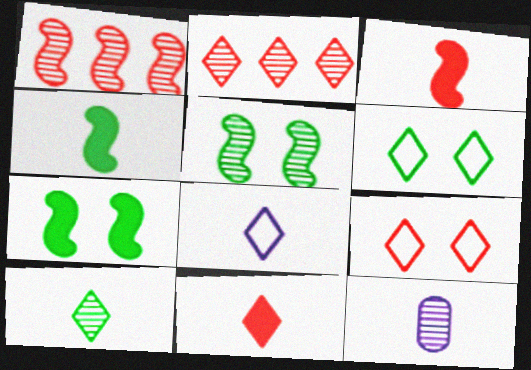[[2, 5, 12], 
[2, 9, 11], 
[8, 10, 11]]